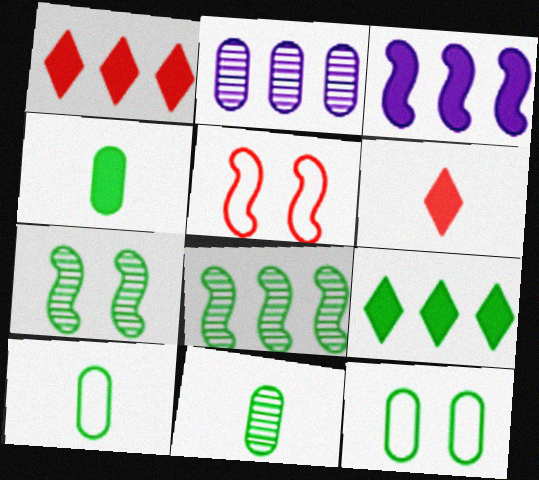[[4, 10, 11], 
[7, 9, 10]]